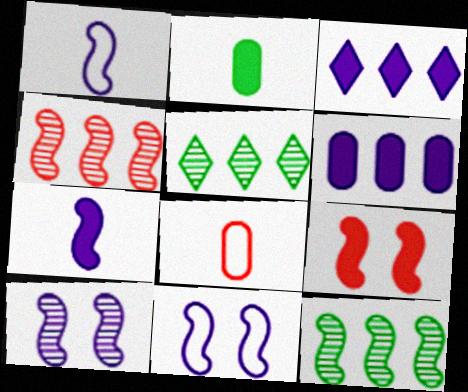[[1, 9, 12], 
[2, 3, 9]]